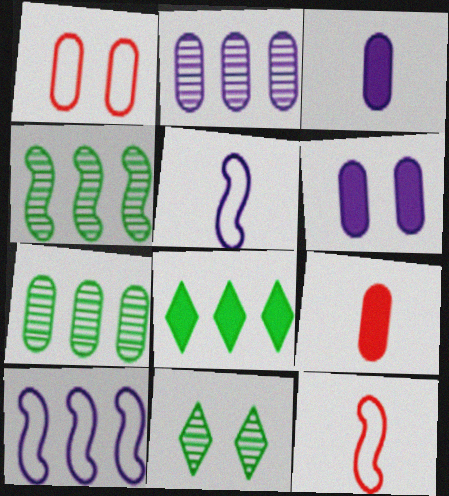[[1, 3, 7], 
[9, 10, 11]]